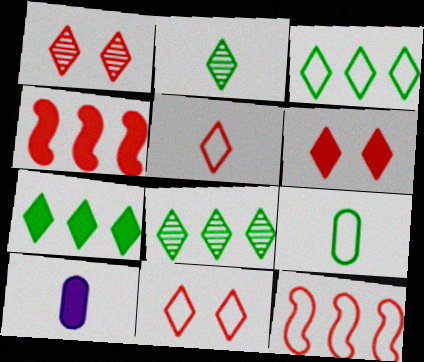[[1, 6, 11], 
[3, 7, 8]]